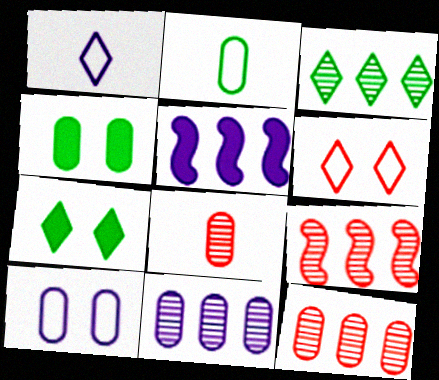[[1, 4, 9], 
[3, 9, 11]]